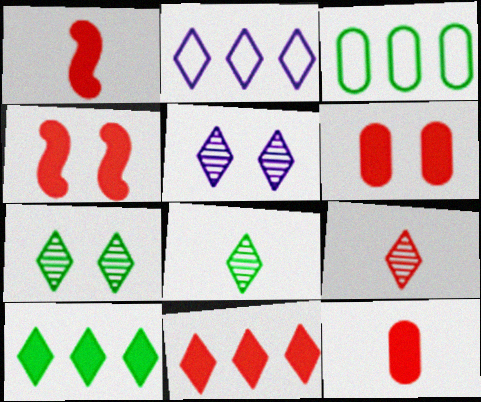[[1, 3, 5], 
[1, 6, 11], 
[4, 11, 12]]